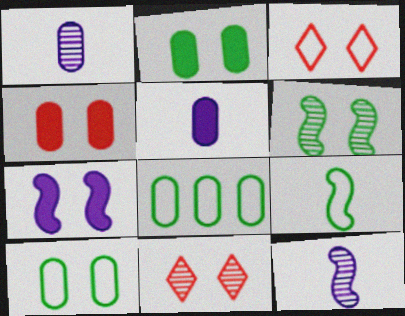[[1, 4, 8], 
[7, 10, 11]]